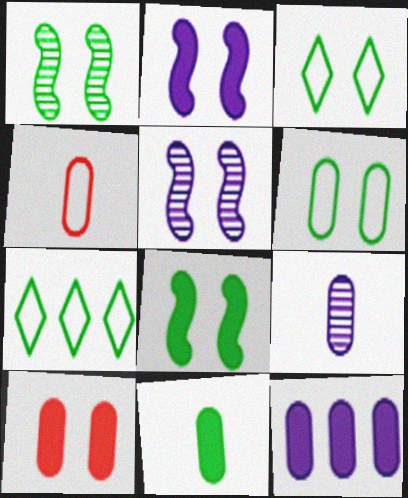[[1, 7, 11], 
[3, 5, 10], 
[4, 9, 11], 
[10, 11, 12]]